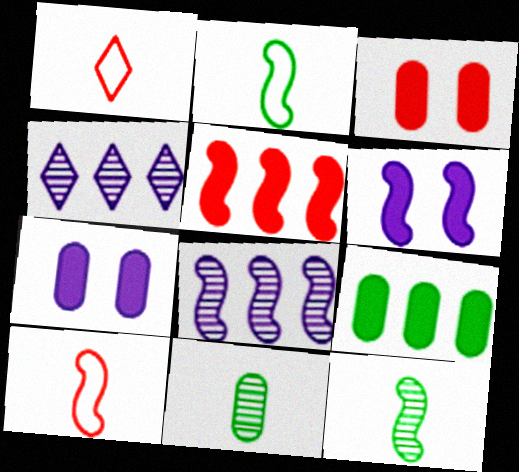[[2, 3, 4]]